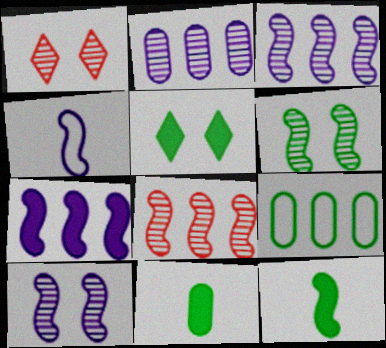[[4, 7, 10]]